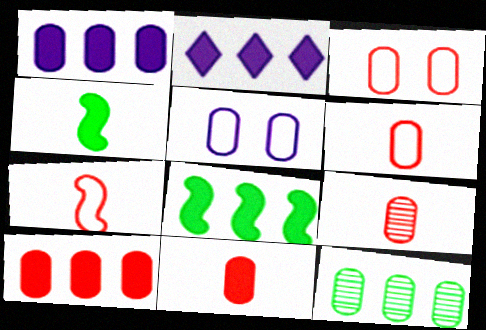[[2, 8, 10], 
[3, 9, 10], 
[5, 11, 12], 
[6, 9, 11]]